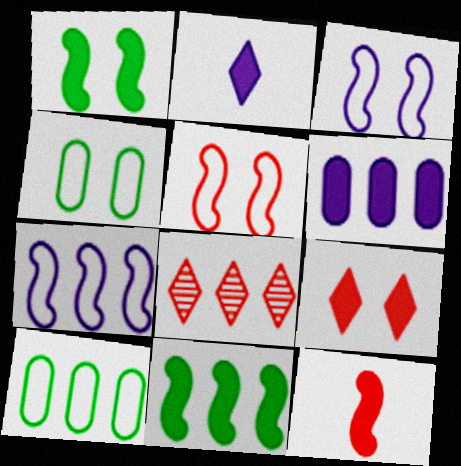[]